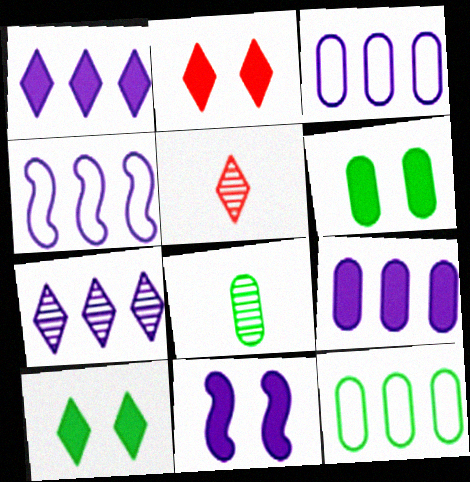[[2, 4, 8], 
[2, 6, 11], 
[4, 5, 6], 
[4, 7, 9], 
[5, 11, 12], 
[6, 8, 12]]